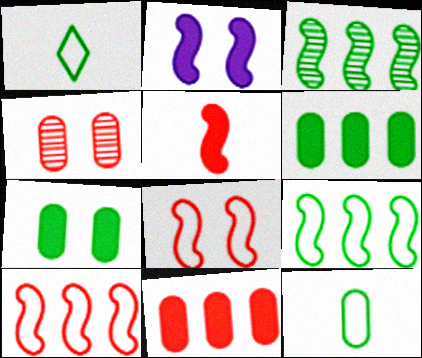[[1, 3, 7]]